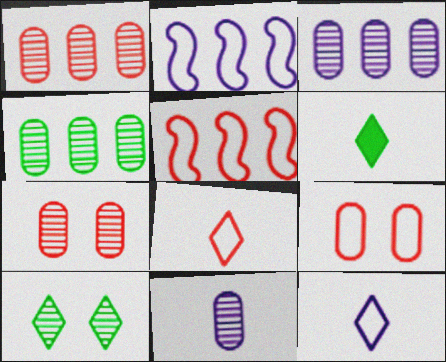[[1, 3, 4], 
[2, 6, 7], 
[4, 7, 11], 
[5, 8, 9]]